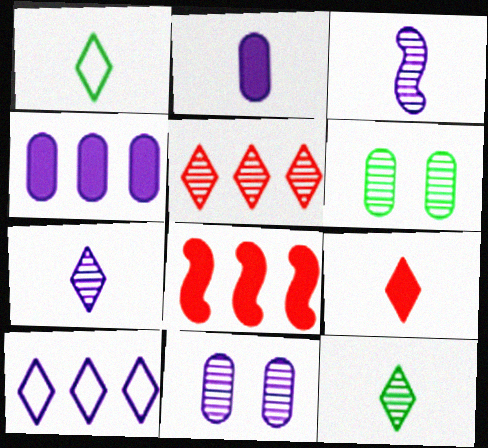[[1, 7, 9], 
[1, 8, 11], 
[3, 5, 6]]